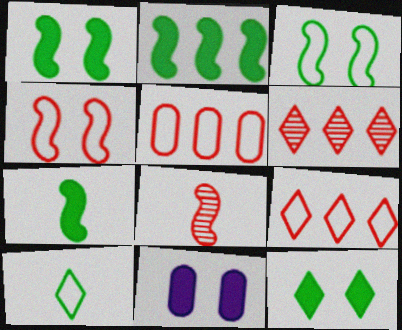[[1, 2, 7]]